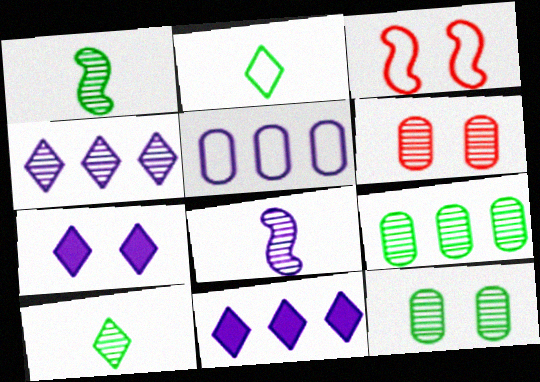[[1, 4, 6], 
[2, 3, 5], 
[3, 7, 12], 
[5, 7, 8]]